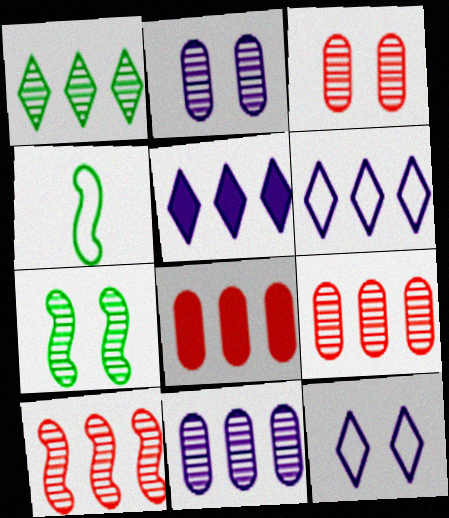[[1, 10, 11], 
[3, 4, 5]]